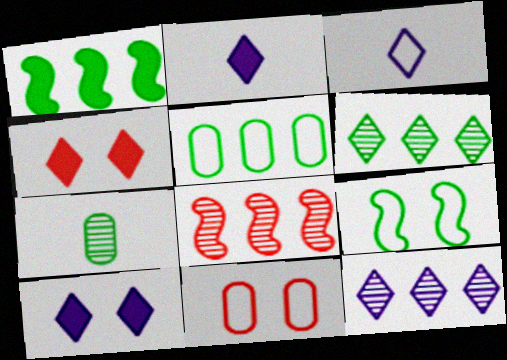[[1, 5, 6], 
[3, 4, 6], 
[3, 10, 12]]